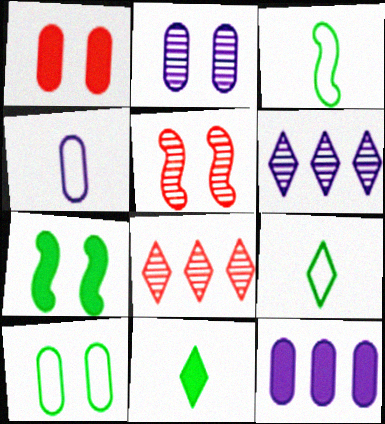[[1, 2, 10], 
[1, 3, 6], 
[2, 4, 12], 
[4, 7, 8], 
[5, 9, 12]]